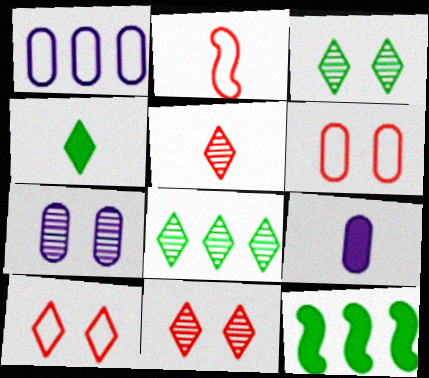[[1, 7, 9]]